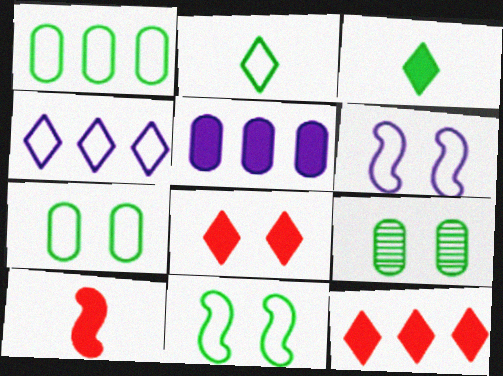[[1, 2, 11], 
[4, 9, 10], 
[6, 8, 9]]